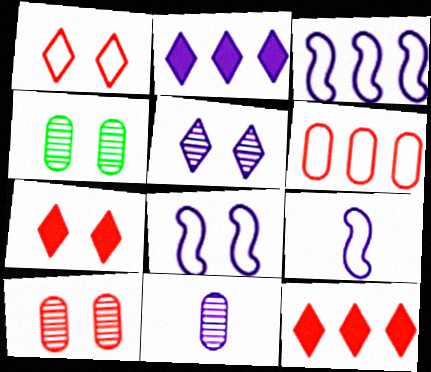[[2, 8, 11], 
[3, 8, 9], 
[4, 7, 8], 
[4, 9, 12]]